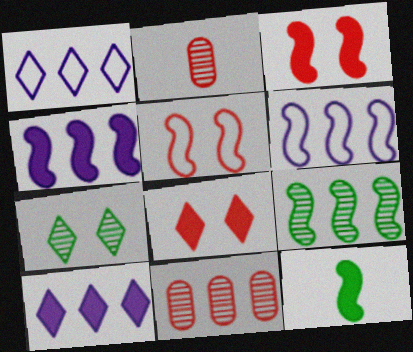[[3, 4, 12]]